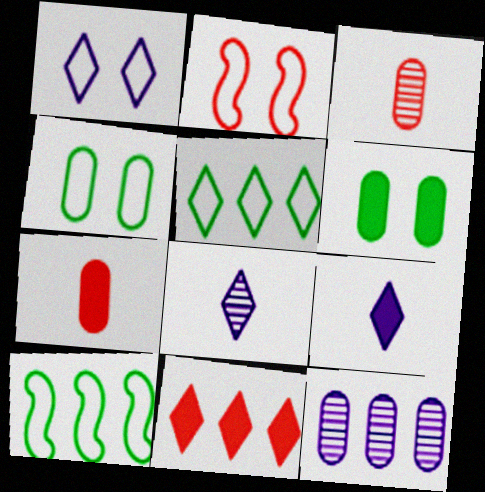[[1, 2, 4], 
[2, 3, 11], 
[4, 7, 12], 
[10, 11, 12]]